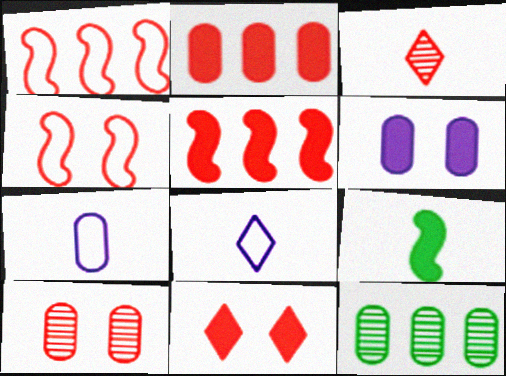[[2, 3, 4], 
[3, 7, 9], 
[4, 10, 11]]